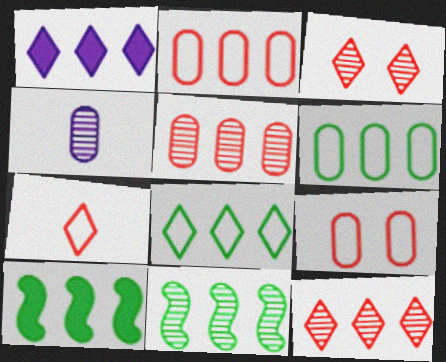[[1, 2, 11], 
[1, 8, 12], 
[3, 4, 11]]